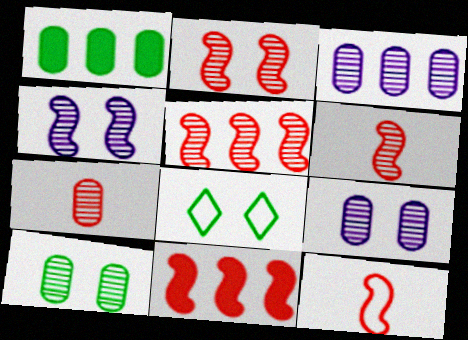[[2, 5, 6], 
[2, 11, 12], 
[3, 7, 10]]